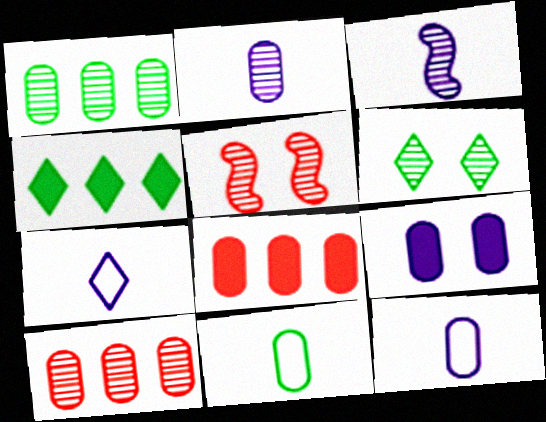[[3, 6, 10], 
[4, 5, 12], 
[9, 10, 11]]